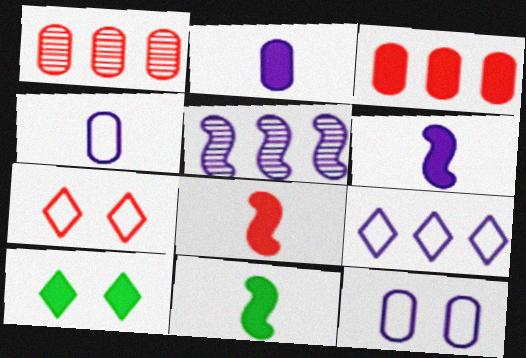[[1, 7, 8], 
[3, 6, 10], 
[6, 8, 11]]